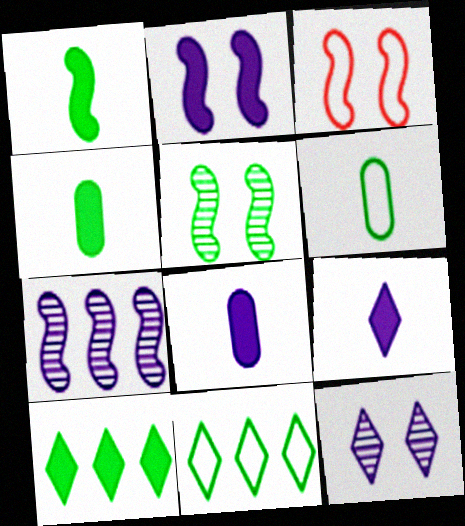[[1, 3, 7], 
[2, 3, 5], 
[4, 5, 11], 
[5, 6, 10]]